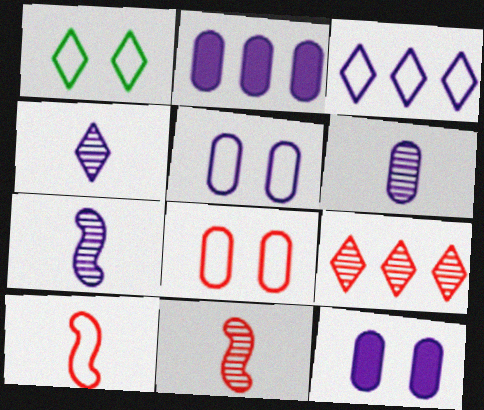[[1, 2, 11], 
[2, 5, 6], 
[3, 7, 12], 
[4, 6, 7]]